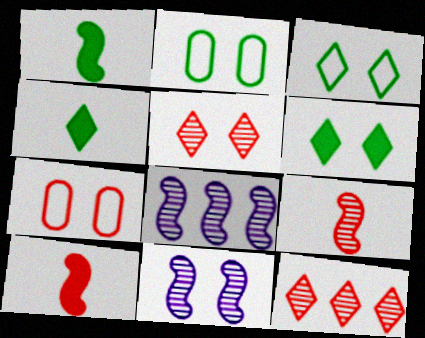[[4, 7, 8], 
[6, 7, 11], 
[7, 10, 12]]